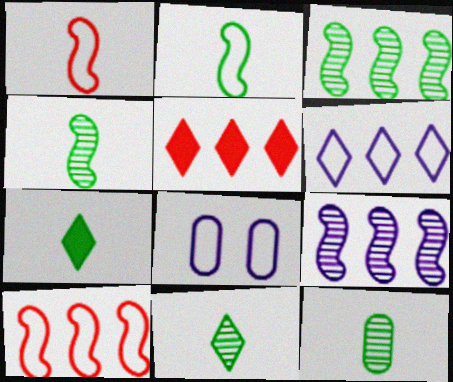[[2, 7, 12], 
[4, 5, 8], 
[4, 11, 12]]